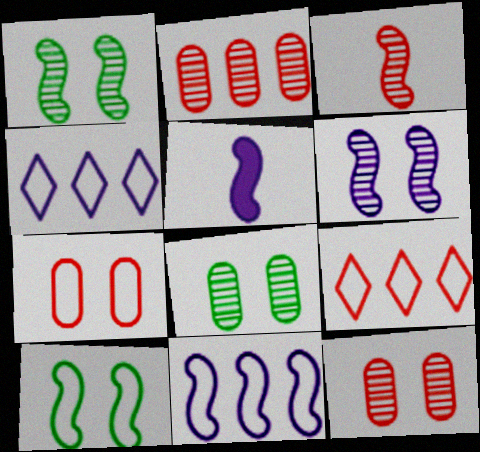[[5, 6, 11], 
[5, 8, 9]]